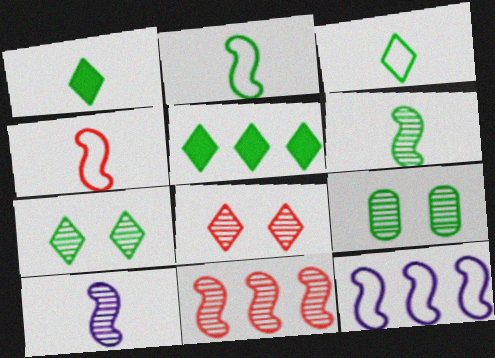[[2, 5, 9], 
[3, 5, 7]]